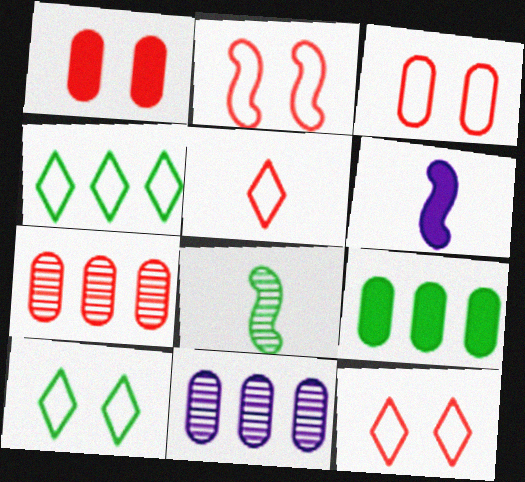[[2, 3, 12], 
[6, 7, 10], 
[8, 9, 10]]